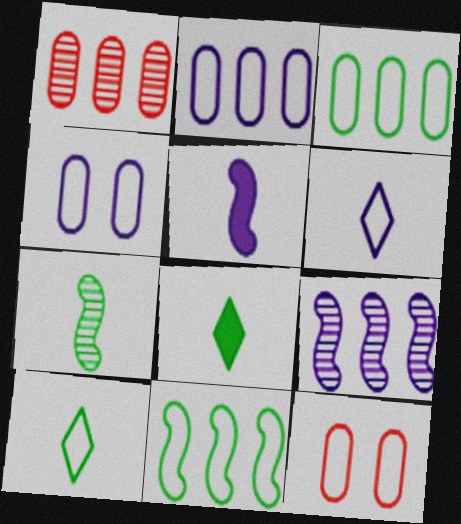[[6, 11, 12], 
[8, 9, 12]]